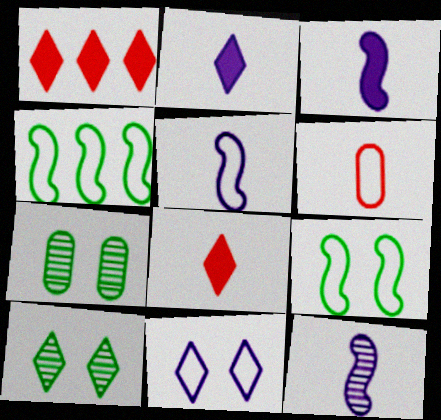[[1, 5, 7], 
[3, 5, 12], 
[4, 6, 11]]